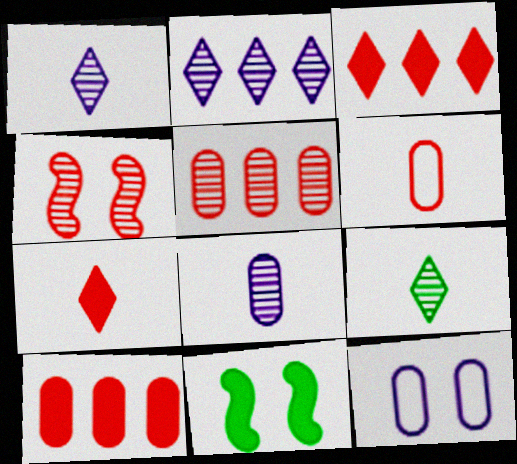[[2, 6, 11], 
[3, 4, 6]]